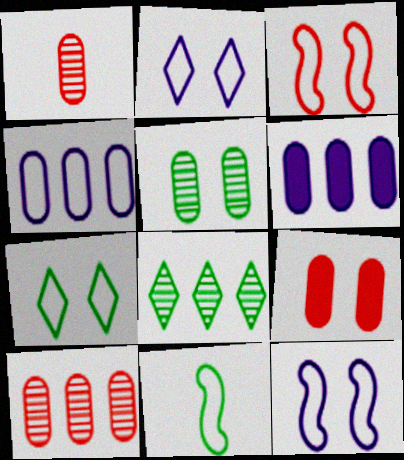[]